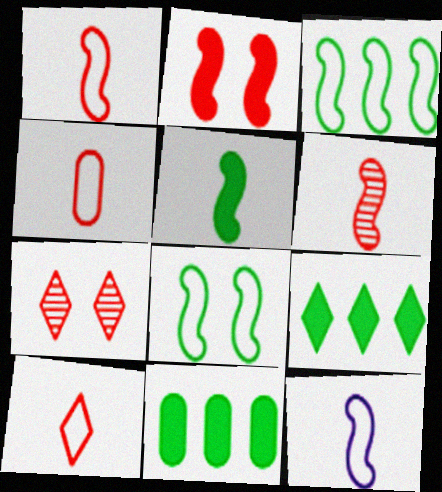[[1, 4, 10], 
[5, 6, 12], 
[7, 11, 12]]